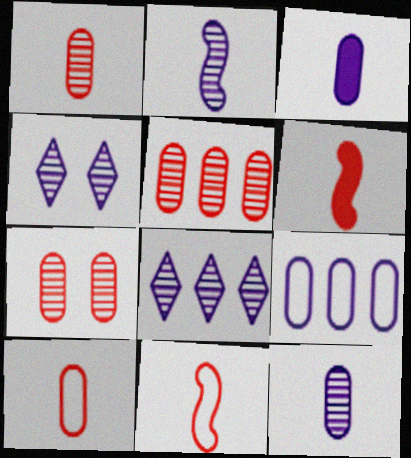[[1, 5, 7]]